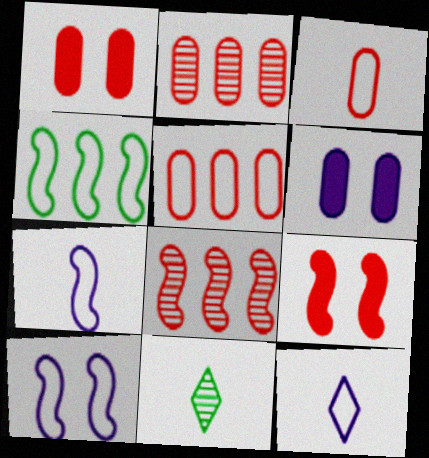[[1, 2, 3]]